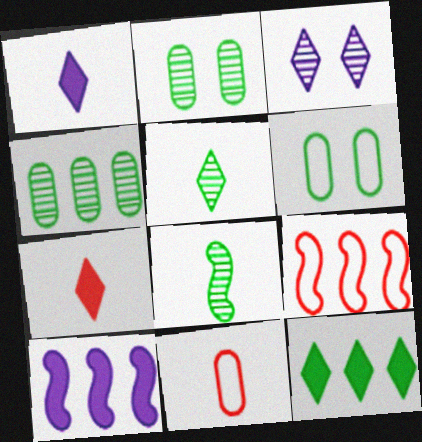[[1, 2, 9], 
[1, 8, 11], 
[6, 8, 12]]